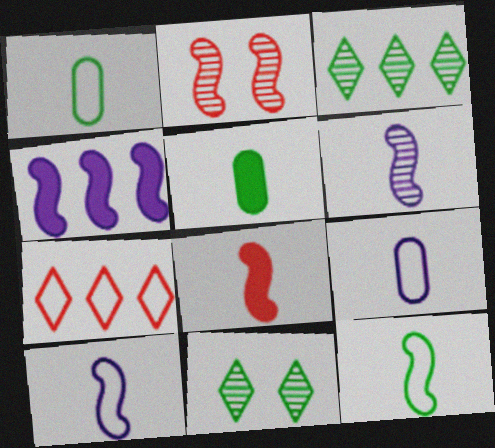[[2, 4, 12], 
[6, 8, 12]]